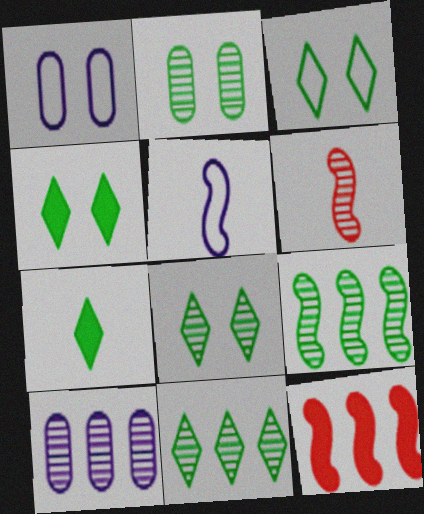[[3, 4, 8], 
[3, 7, 11], 
[6, 8, 10]]